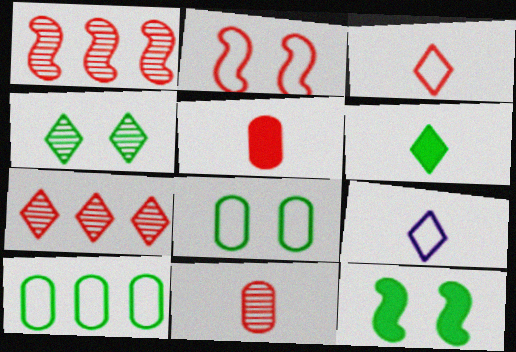[[2, 5, 7], 
[2, 9, 10], 
[4, 8, 12]]